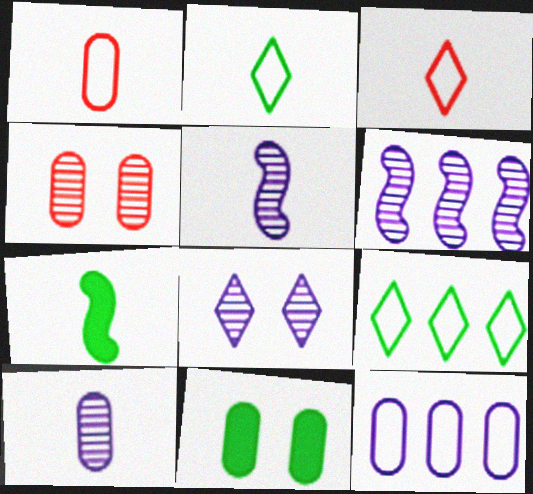[[3, 6, 11], 
[3, 7, 10], 
[6, 8, 10]]